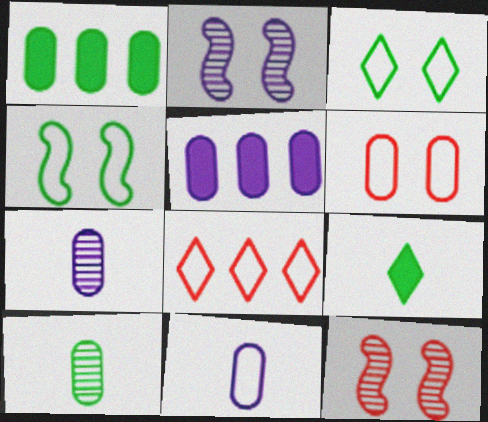[[1, 6, 7], 
[4, 8, 11], 
[5, 6, 10]]